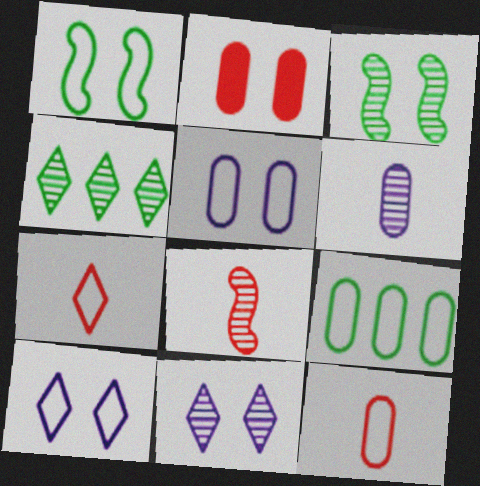[[1, 2, 11], 
[2, 3, 10], 
[2, 6, 9], 
[5, 9, 12]]